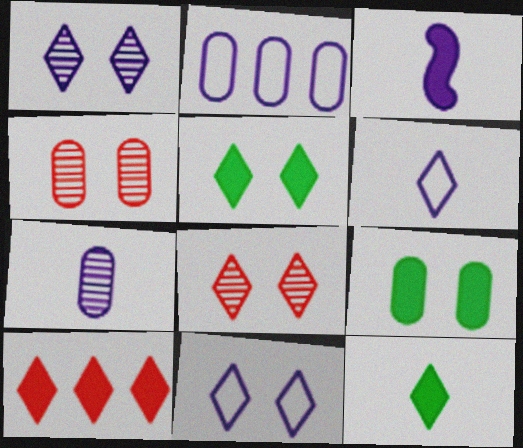[[1, 2, 3], 
[3, 6, 7], 
[3, 9, 10], 
[5, 8, 11]]